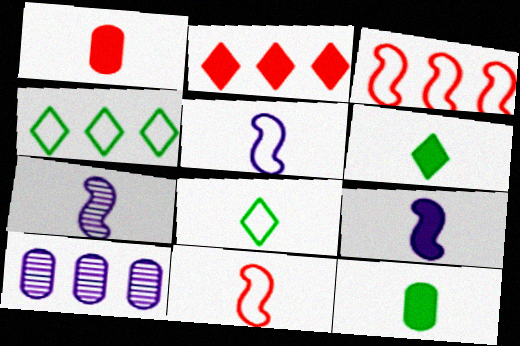[[1, 6, 9], 
[1, 7, 8], 
[5, 7, 9]]